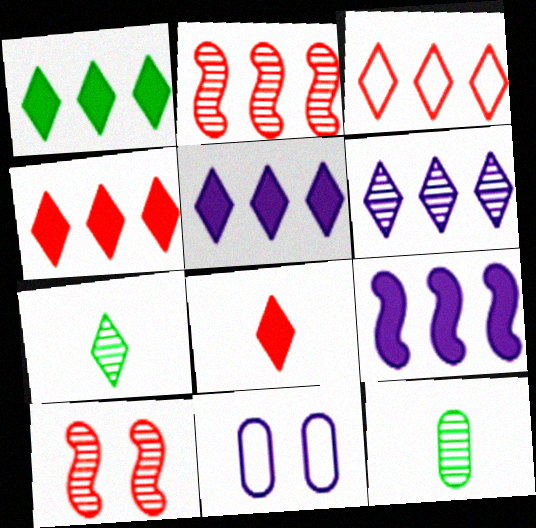[[1, 3, 6], 
[1, 4, 5], 
[6, 10, 12]]